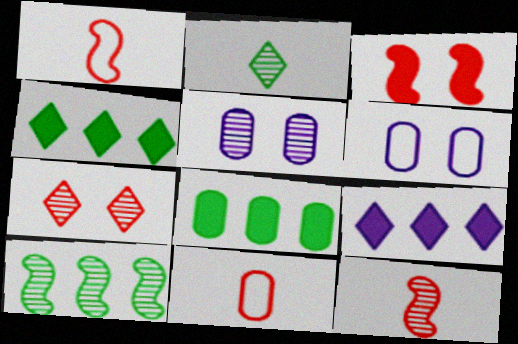[[1, 4, 5], 
[4, 6, 12], 
[5, 8, 11]]